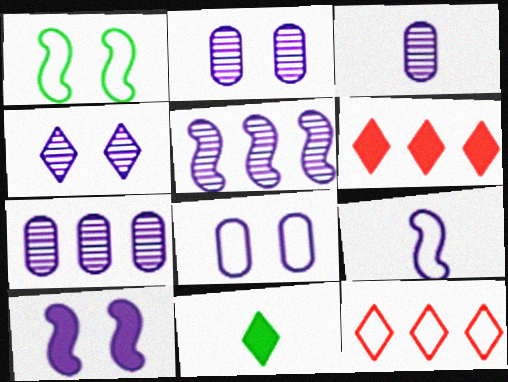[[1, 3, 6], 
[2, 3, 7], 
[3, 4, 5], 
[4, 8, 10], 
[4, 11, 12], 
[5, 9, 10]]